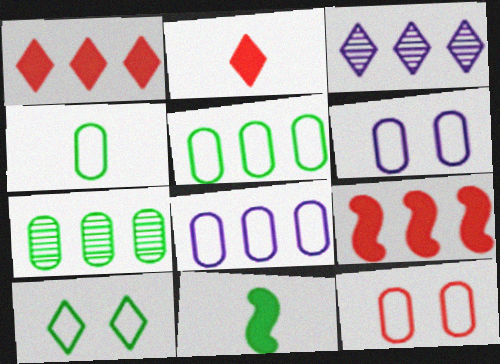[[2, 3, 10], 
[3, 5, 9], 
[3, 11, 12], 
[4, 8, 12], 
[7, 10, 11]]